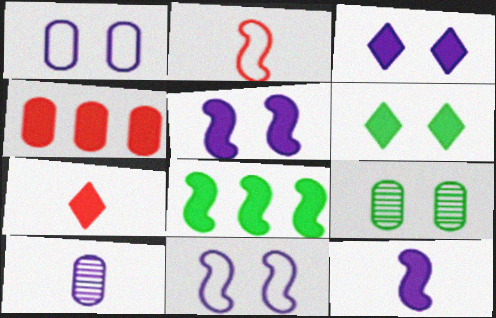[[4, 6, 12]]